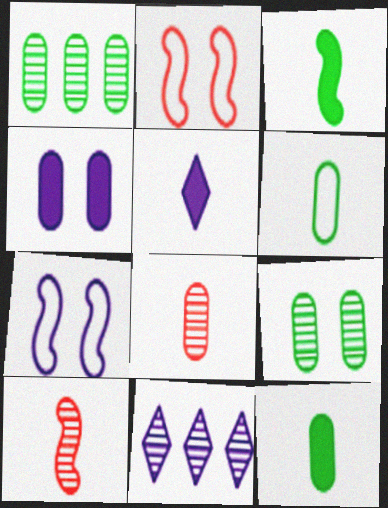[[1, 2, 5], 
[2, 11, 12], 
[5, 6, 10], 
[9, 10, 11]]